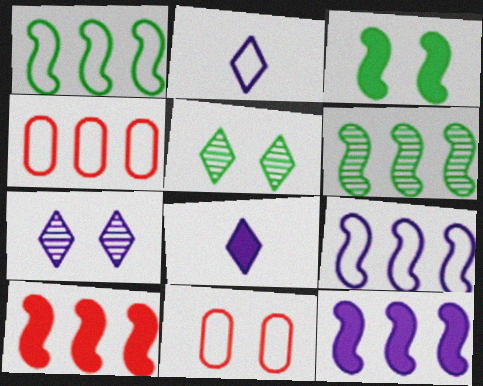[[1, 2, 11], 
[3, 7, 11], 
[6, 8, 11], 
[6, 9, 10]]